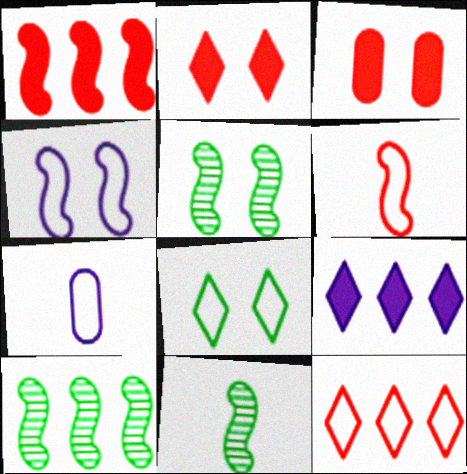[[1, 4, 11], 
[2, 7, 10], 
[5, 10, 11]]